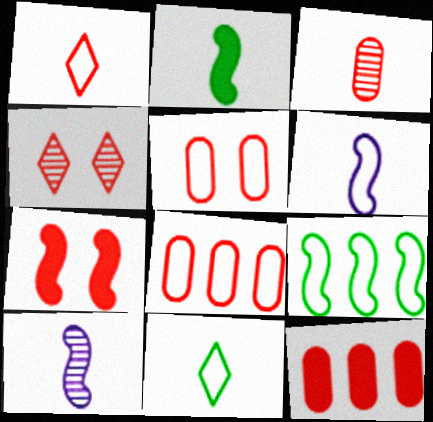[[3, 5, 12], 
[4, 5, 7], 
[7, 9, 10]]